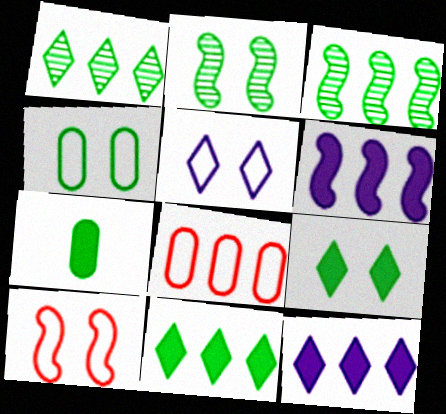[[1, 6, 8], 
[2, 4, 9], 
[3, 8, 12], 
[4, 5, 10]]